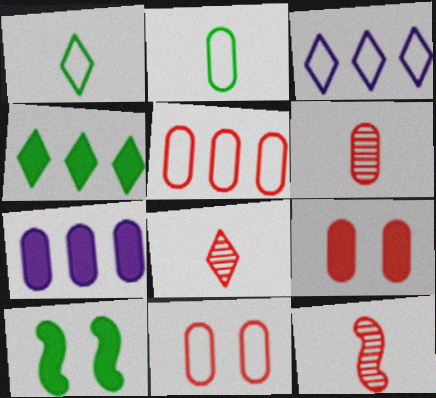[[3, 6, 10], 
[5, 6, 9], 
[6, 8, 12]]